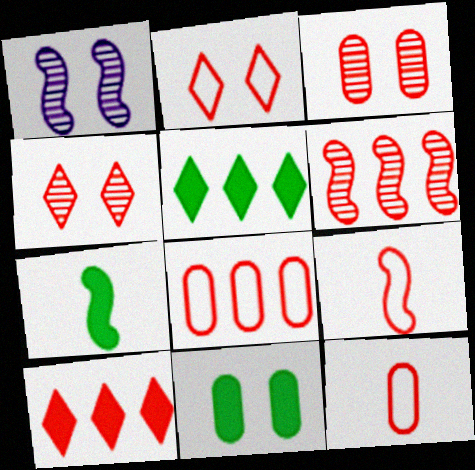[[1, 2, 11], 
[1, 5, 12], 
[2, 8, 9], 
[3, 9, 10], 
[5, 7, 11], 
[6, 8, 10]]